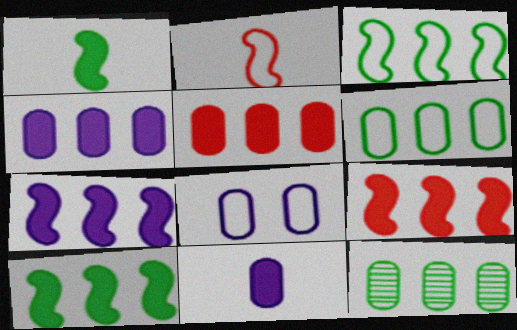[[7, 9, 10]]